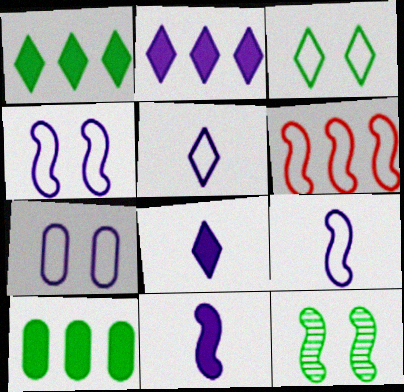[[6, 11, 12]]